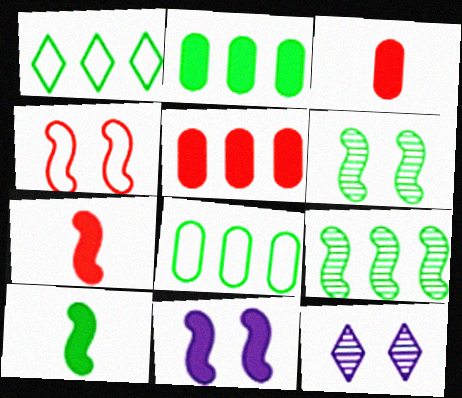[[1, 2, 9], 
[4, 6, 11], 
[7, 8, 12]]